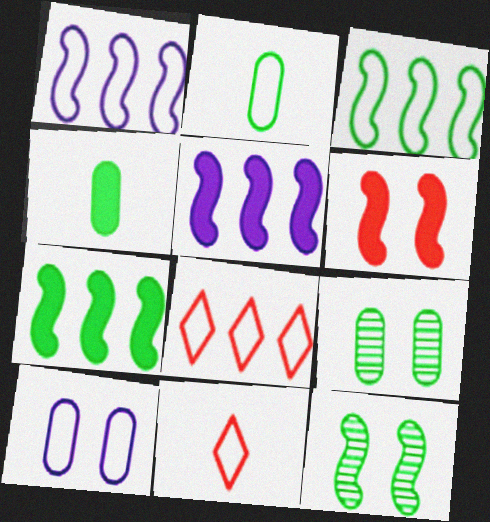[[3, 10, 11], 
[5, 9, 11]]